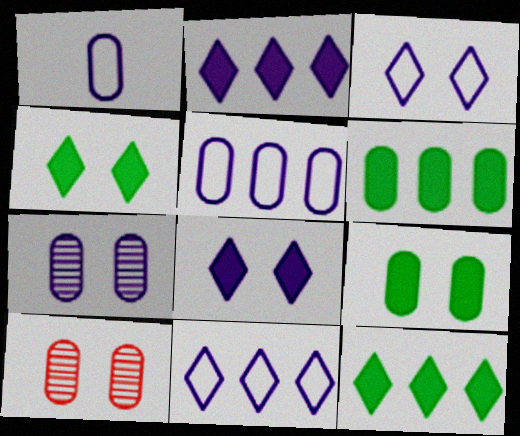[[1, 6, 10]]